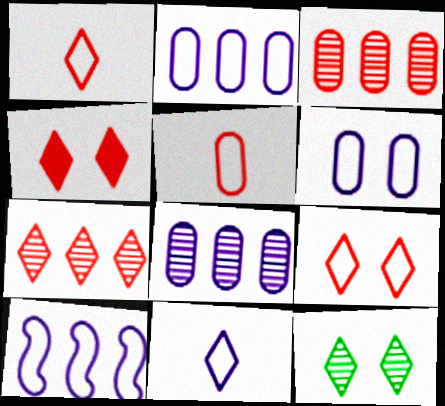[[1, 4, 7], 
[6, 10, 11]]